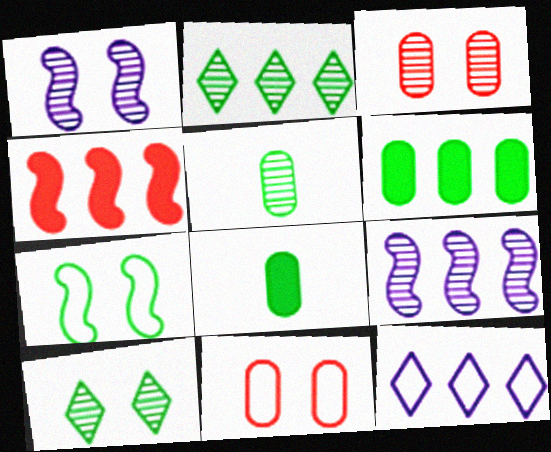[[1, 3, 10], 
[2, 7, 8]]